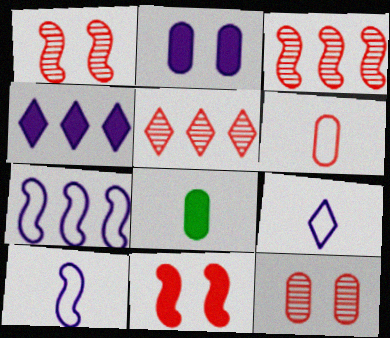[[4, 8, 11], 
[5, 6, 11]]